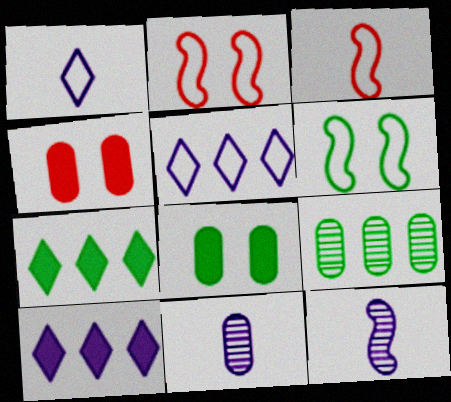[[2, 7, 11]]